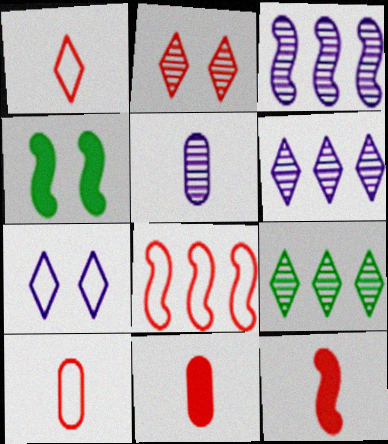[[2, 8, 11], 
[4, 6, 10]]